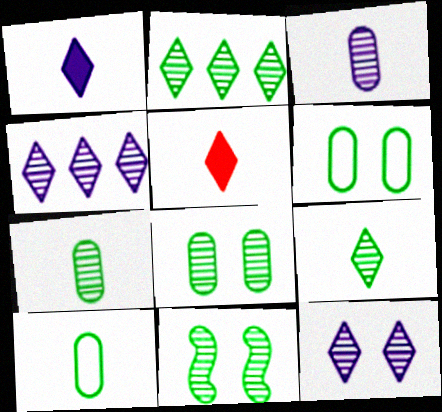[[2, 7, 11]]